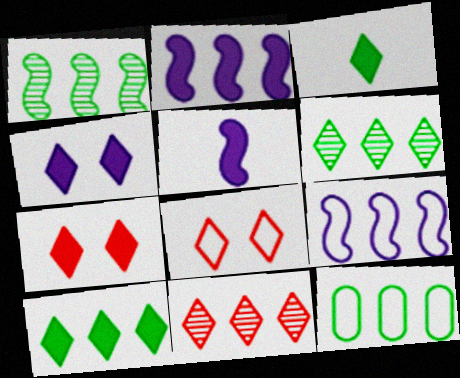[[1, 10, 12], 
[2, 11, 12]]